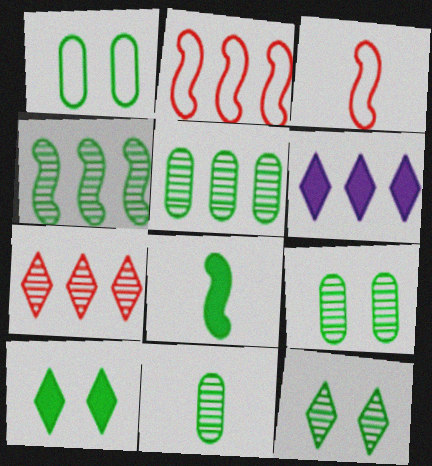[[2, 5, 6], 
[3, 6, 9], 
[4, 11, 12], 
[5, 9, 11]]